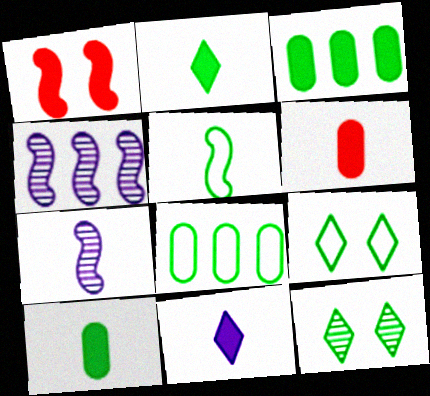[[1, 3, 11], 
[1, 4, 5], 
[3, 5, 12], 
[4, 6, 9], 
[5, 8, 9]]